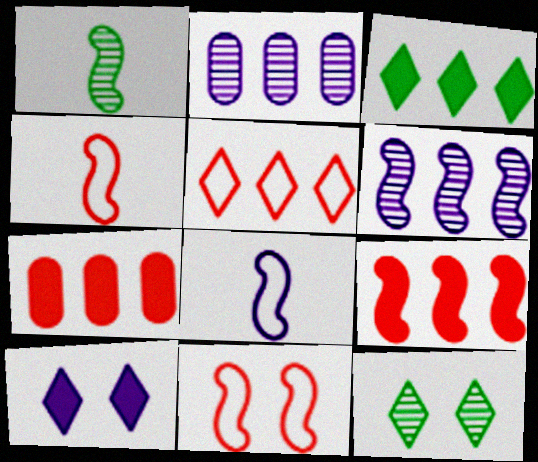[[2, 8, 10], 
[7, 8, 12]]